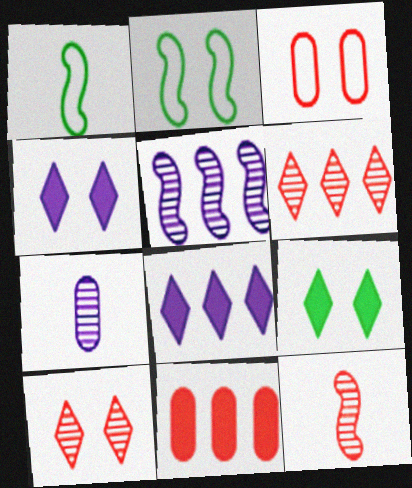[]